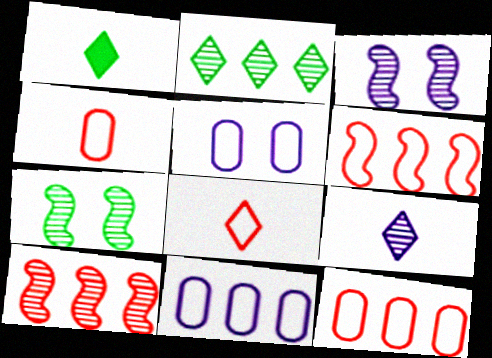[[1, 3, 12], 
[1, 5, 10], 
[1, 8, 9]]